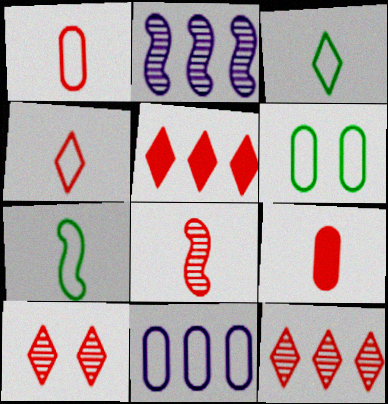[[1, 6, 11], 
[4, 5, 10], 
[4, 8, 9]]